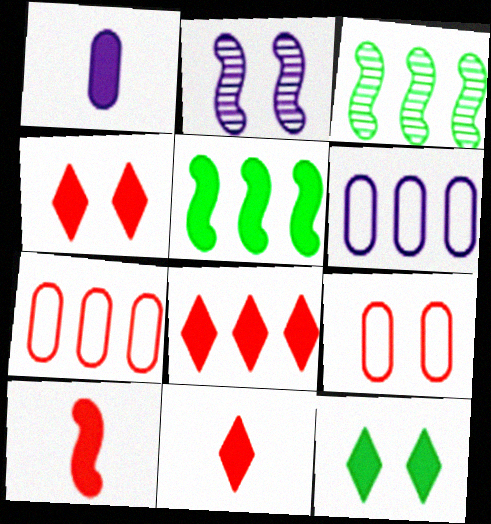[[1, 4, 5], 
[2, 9, 12], 
[3, 6, 8], 
[4, 8, 11]]